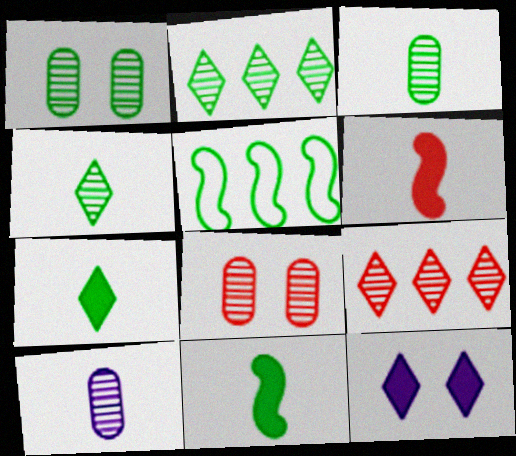[[1, 5, 7]]